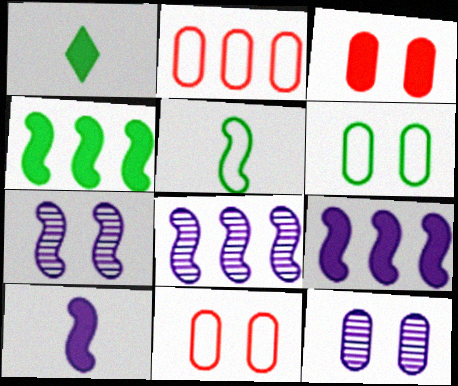[[1, 2, 7], 
[1, 3, 9], 
[1, 8, 11], 
[3, 6, 12]]